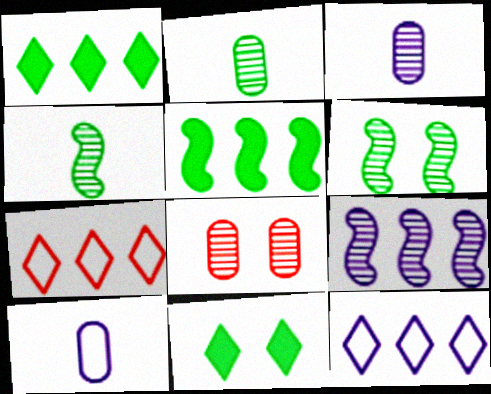[]